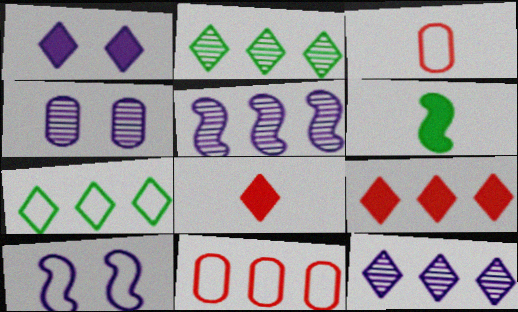[[1, 4, 10], 
[3, 7, 10], 
[7, 9, 12]]